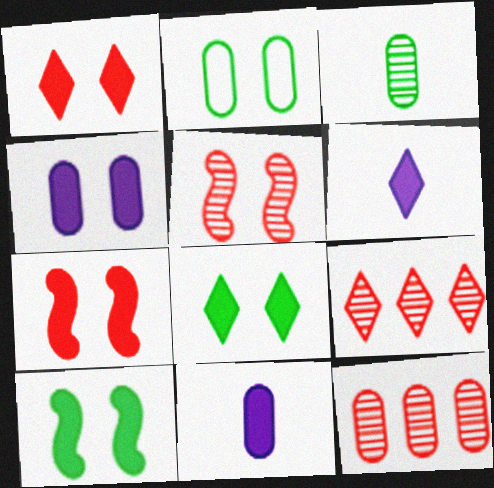[[1, 4, 10], 
[2, 11, 12], 
[4, 7, 8]]